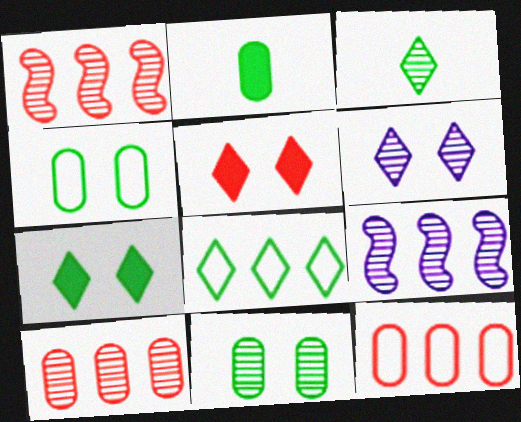[[3, 7, 8]]